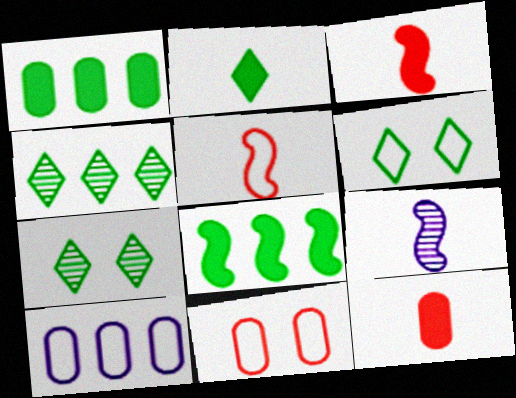[[2, 4, 6], 
[3, 7, 10], 
[5, 6, 10]]